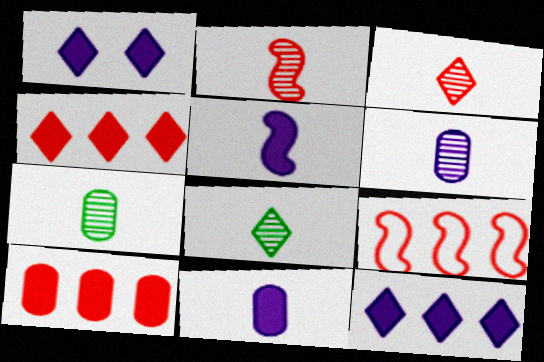[[1, 7, 9], 
[2, 6, 8]]